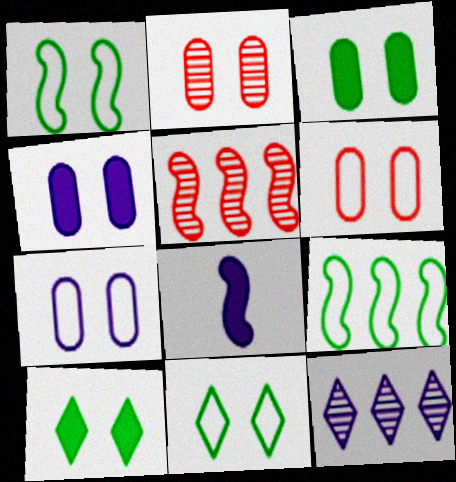[[1, 5, 8], 
[2, 3, 7], 
[7, 8, 12]]